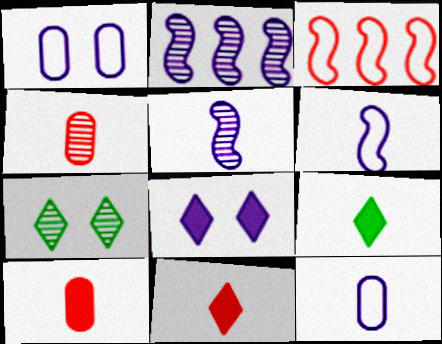[[2, 4, 7], 
[2, 8, 12], 
[4, 6, 9]]